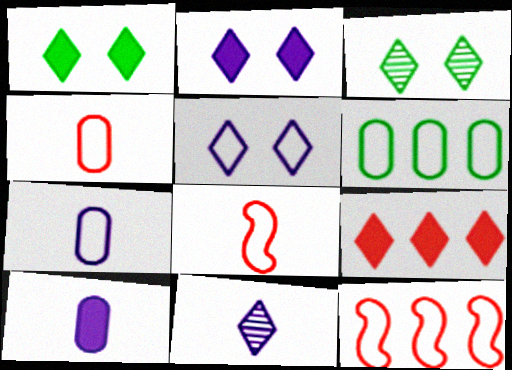[[3, 10, 12], 
[5, 6, 8]]